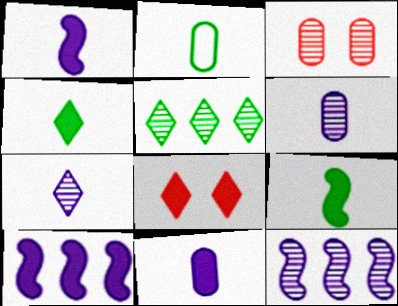[[2, 8, 12]]